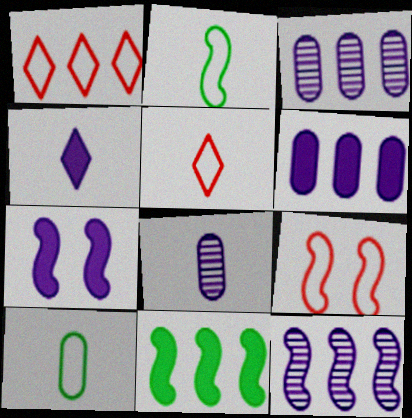[[1, 3, 11], 
[4, 6, 7]]